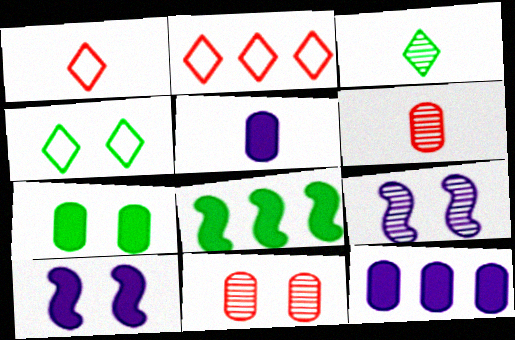[[4, 10, 11]]